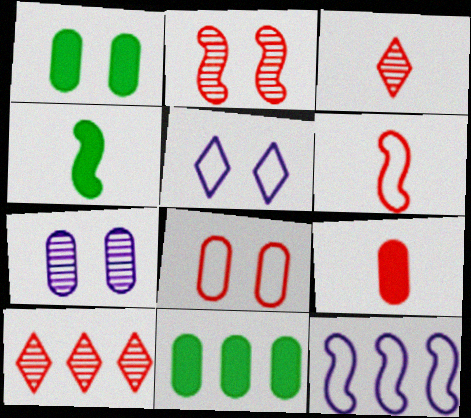[[1, 2, 5], 
[1, 3, 12], 
[1, 7, 8], 
[2, 4, 12], 
[3, 6, 9], 
[10, 11, 12]]